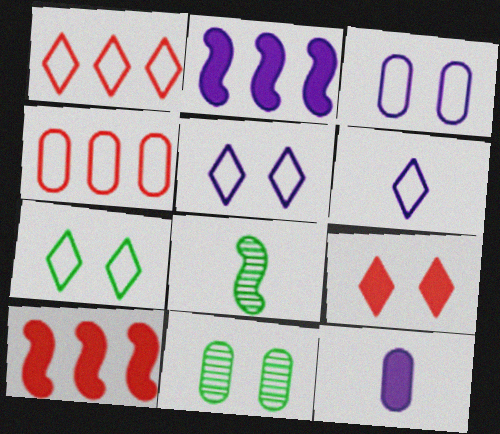[[1, 6, 7], 
[4, 11, 12], 
[6, 10, 11]]